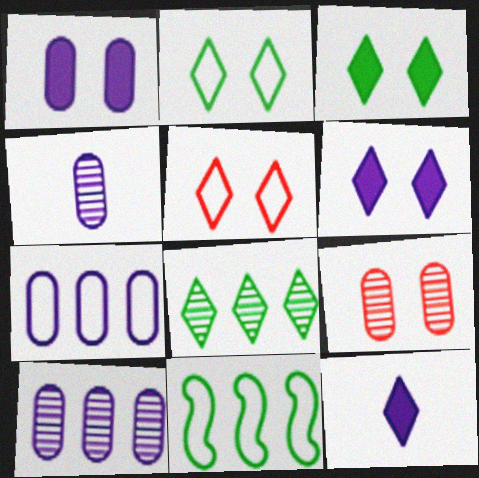[[1, 4, 7], 
[5, 8, 12], 
[9, 11, 12]]